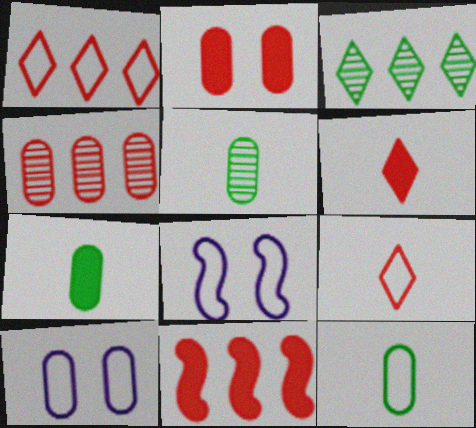[[1, 4, 11], 
[1, 8, 12], 
[2, 6, 11], 
[4, 7, 10], 
[5, 7, 12]]